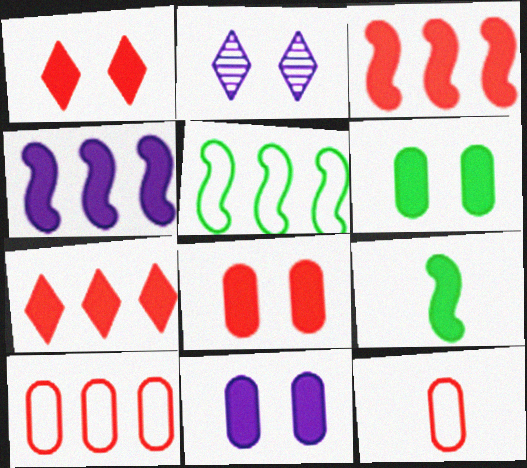[[2, 9, 10], 
[6, 8, 11], 
[7, 9, 11]]